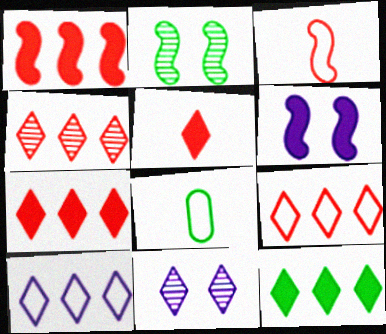[[1, 8, 11], 
[2, 8, 12], 
[4, 6, 8], 
[4, 7, 9], 
[4, 10, 12]]